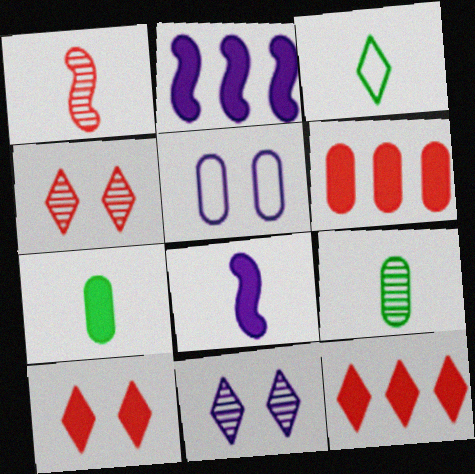[[2, 7, 10], 
[3, 11, 12], 
[5, 6, 9]]